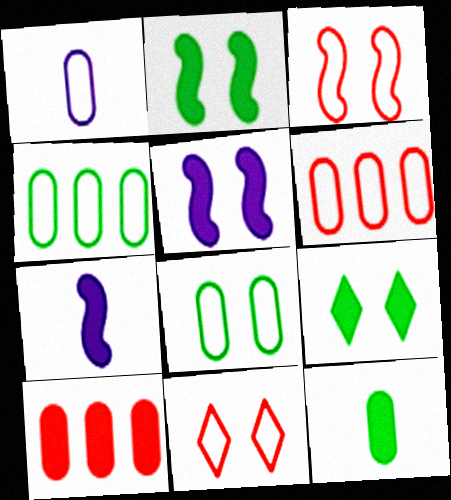[[1, 6, 8], 
[7, 9, 10]]